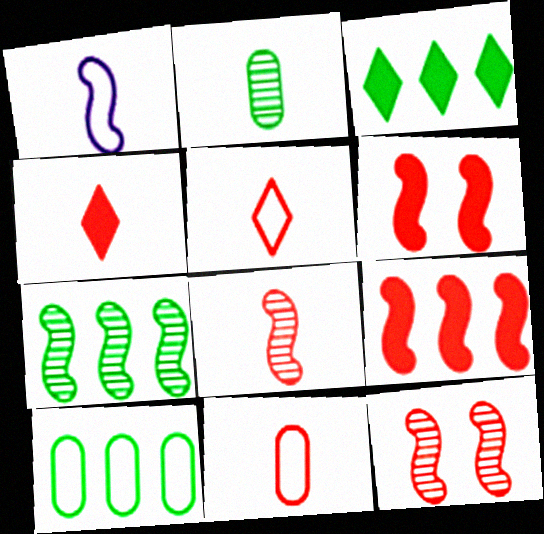[[1, 2, 4], 
[1, 6, 7], 
[3, 7, 10], 
[4, 8, 11]]